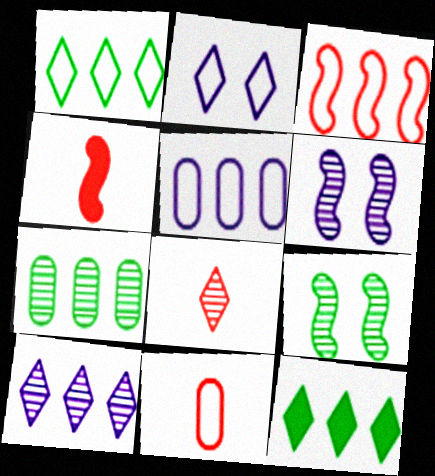[[1, 3, 5], 
[2, 4, 7], 
[2, 8, 12], 
[4, 8, 11], 
[6, 7, 8], 
[6, 11, 12]]